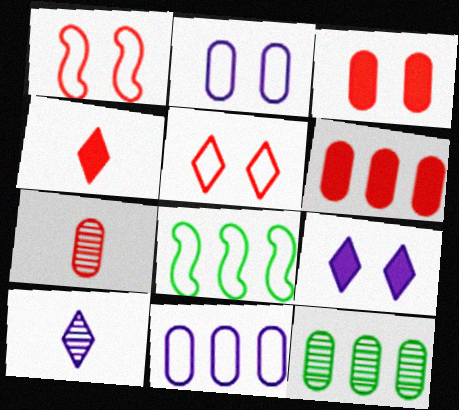[[3, 8, 10], 
[6, 11, 12], 
[7, 8, 9]]